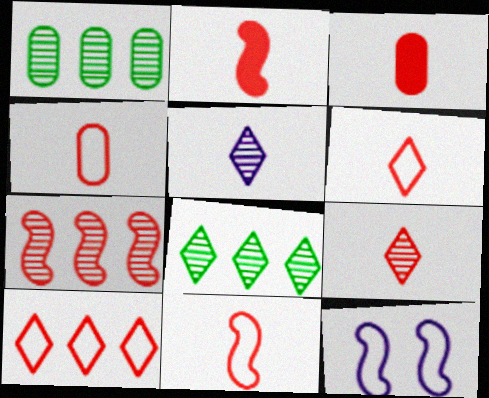[[2, 4, 9], 
[3, 8, 12], 
[3, 9, 11], 
[4, 6, 11]]